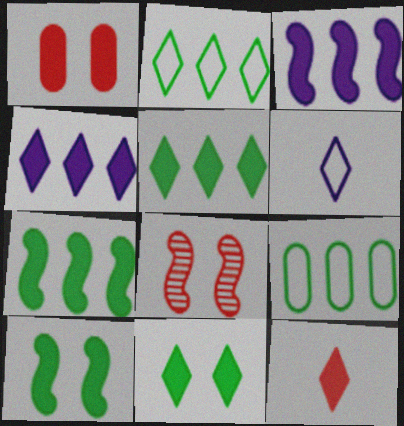[[4, 11, 12]]